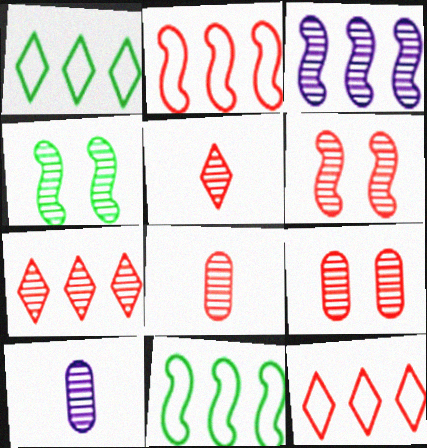[[4, 7, 10], 
[6, 7, 8]]